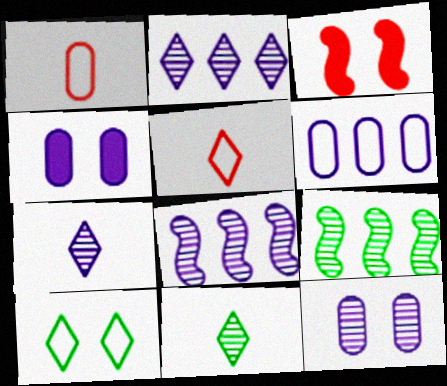[[3, 6, 11], 
[3, 10, 12], 
[4, 5, 9], 
[7, 8, 12]]